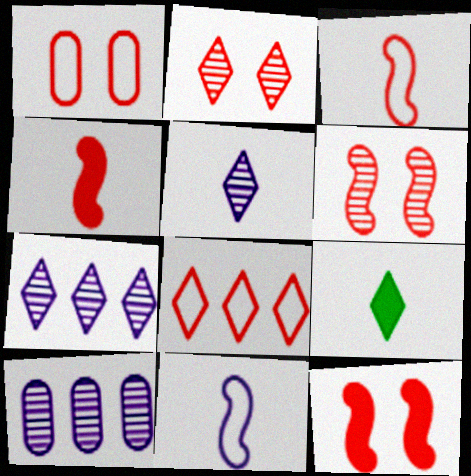[[1, 2, 12], 
[1, 3, 8]]